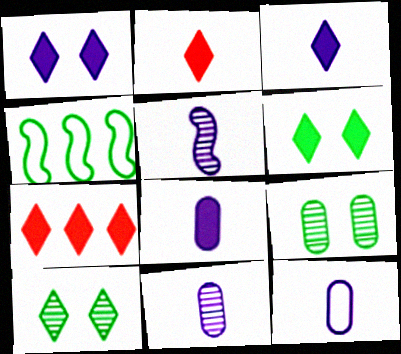[[3, 5, 12], 
[3, 6, 7], 
[8, 11, 12]]